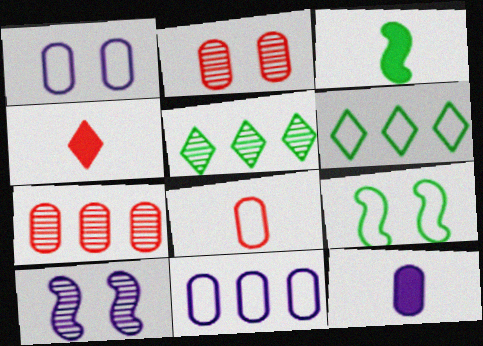[[3, 4, 12]]